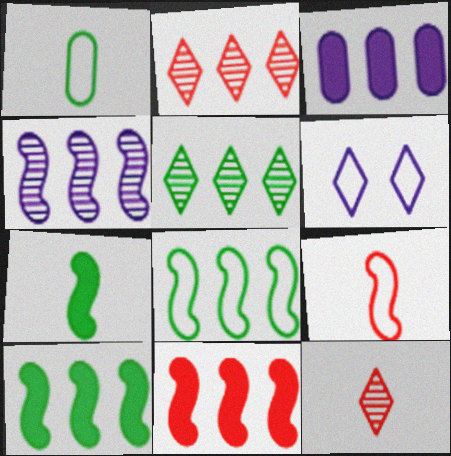[[2, 3, 8], 
[4, 8, 11]]